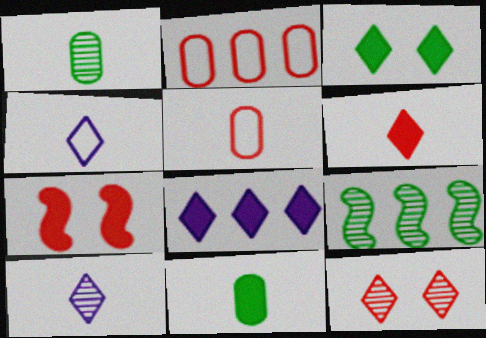[[2, 8, 9], 
[3, 6, 8], 
[7, 8, 11]]